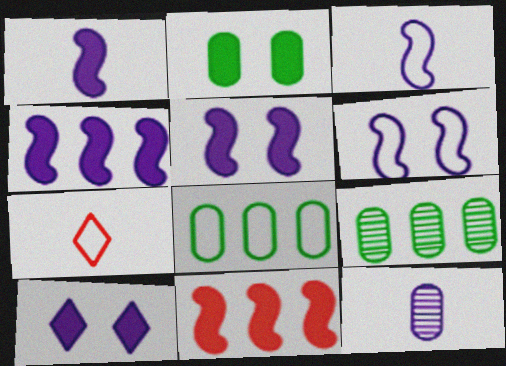[[1, 4, 5], 
[5, 7, 9], 
[6, 7, 8]]